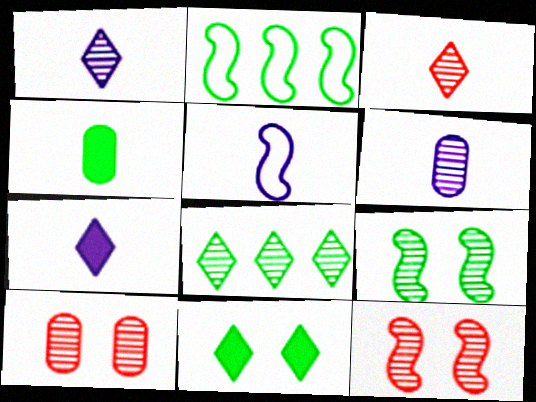[[2, 7, 10], 
[3, 4, 5], 
[5, 6, 7], 
[6, 8, 12]]